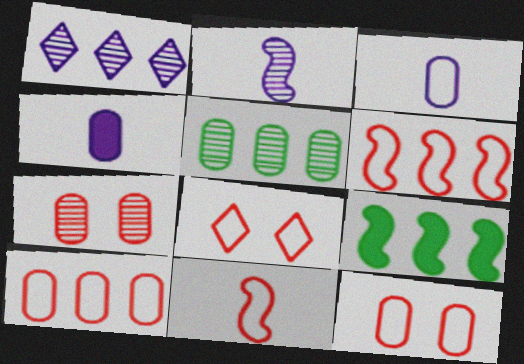[[1, 9, 10], 
[4, 5, 12], 
[8, 10, 11]]